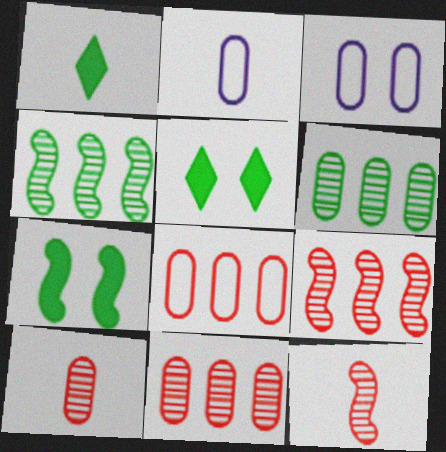[[1, 2, 12], 
[1, 3, 9], 
[2, 5, 9]]